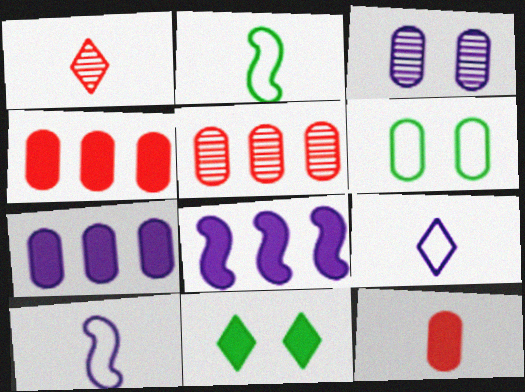[[1, 6, 8], 
[3, 8, 9], 
[5, 10, 11], 
[8, 11, 12]]